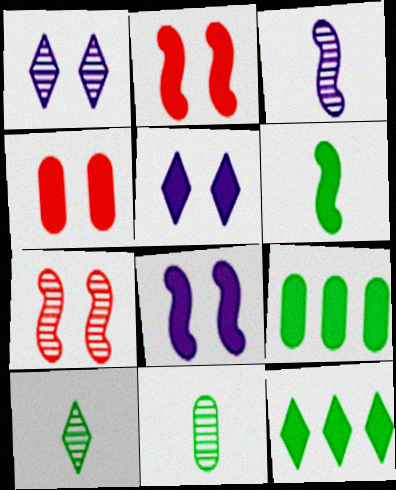[]